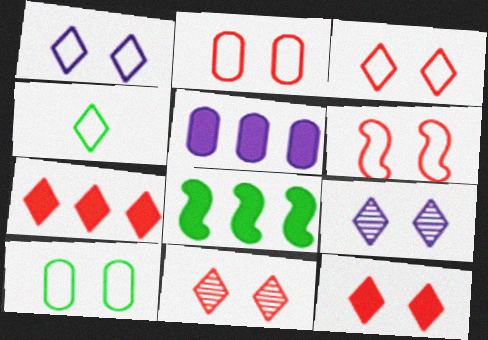[[1, 6, 10], 
[2, 3, 6], 
[3, 11, 12], 
[4, 7, 9], 
[5, 7, 8]]